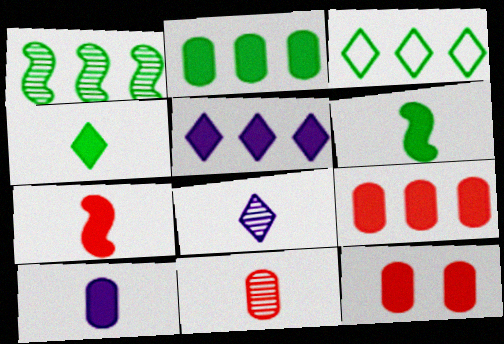[[1, 2, 3], 
[2, 10, 12], 
[4, 7, 10], 
[5, 6, 12]]